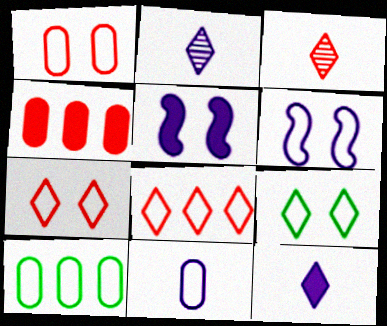[[1, 6, 9], 
[1, 10, 11], 
[3, 5, 10]]